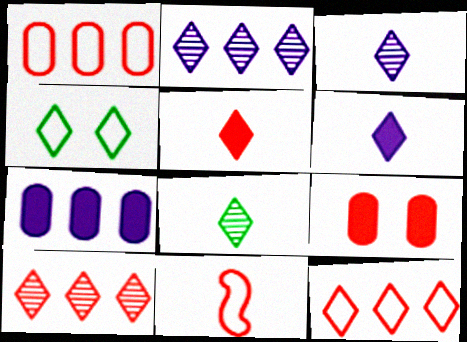[[2, 4, 5], 
[4, 6, 10], 
[9, 10, 11]]